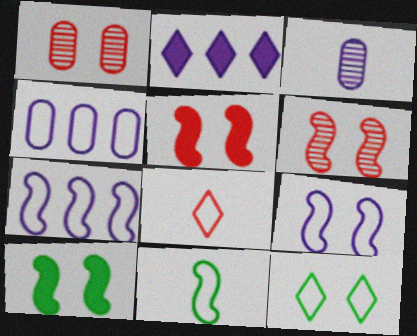[[1, 2, 11], 
[2, 3, 9], 
[6, 9, 10]]